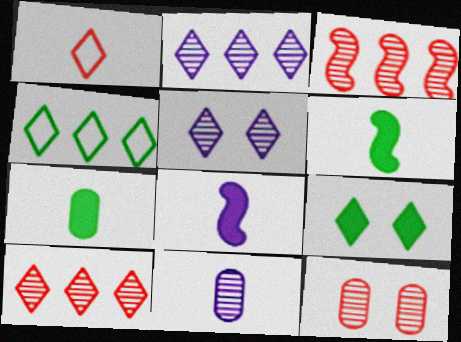[[1, 2, 9], 
[1, 6, 11], 
[4, 8, 12]]